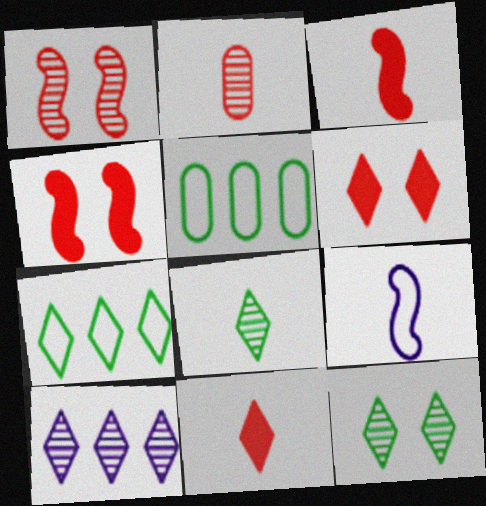[]